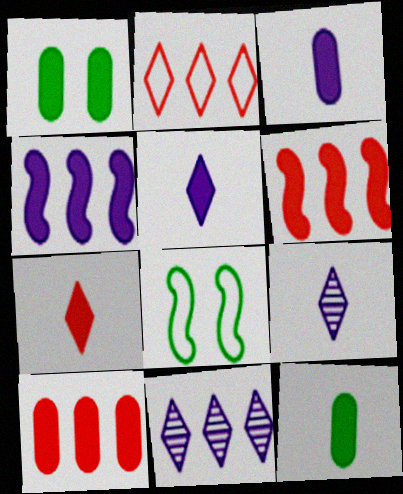[[1, 3, 10], 
[1, 4, 7], 
[1, 5, 6], 
[8, 9, 10]]